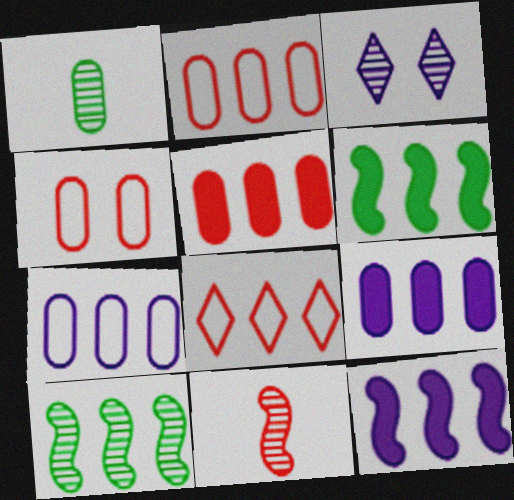[[1, 4, 9], 
[8, 9, 10]]